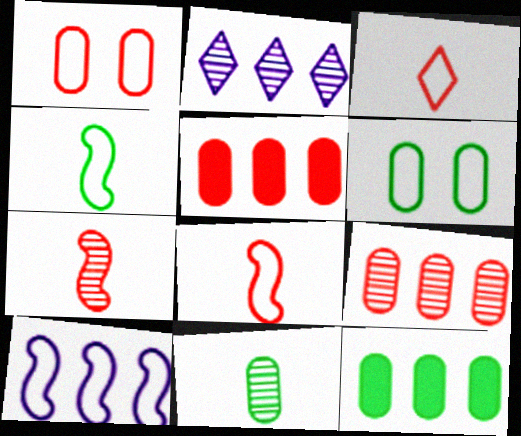[[3, 6, 10], 
[6, 11, 12]]